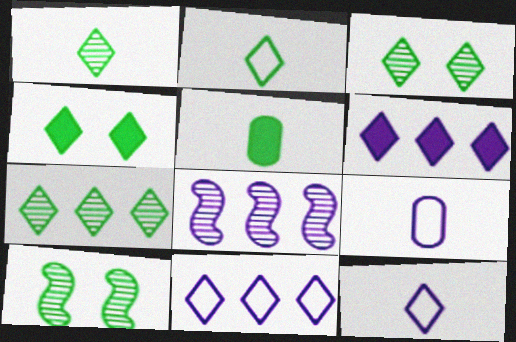[[1, 3, 7], 
[2, 4, 7]]